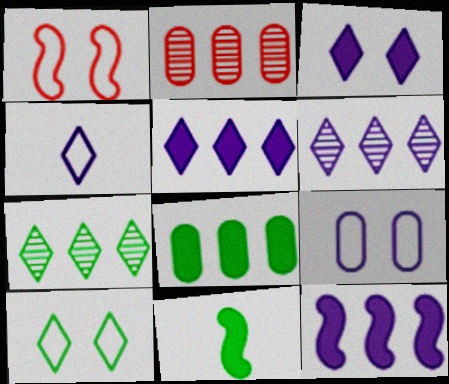[[1, 9, 10], 
[3, 4, 6]]